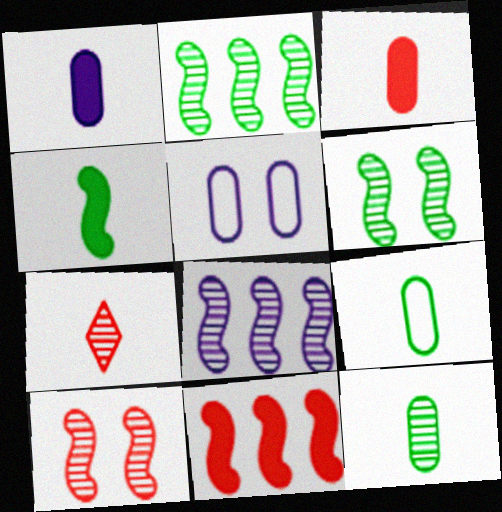[]